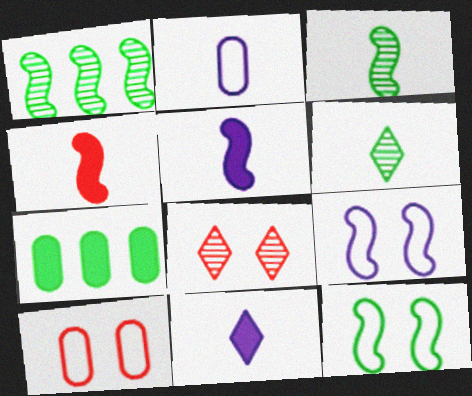[[1, 4, 9], 
[1, 10, 11], 
[2, 4, 6], 
[6, 7, 12]]